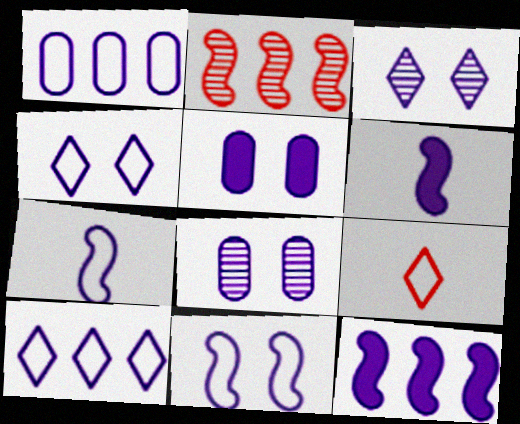[[1, 3, 6], 
[1, 4, 7], 
[3, 5, 11], 
[6, 8, 10]]